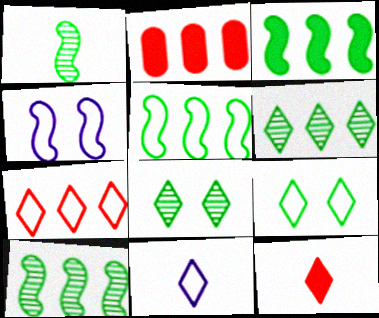[[3, 5, 10], 
[7, 9, 11]]